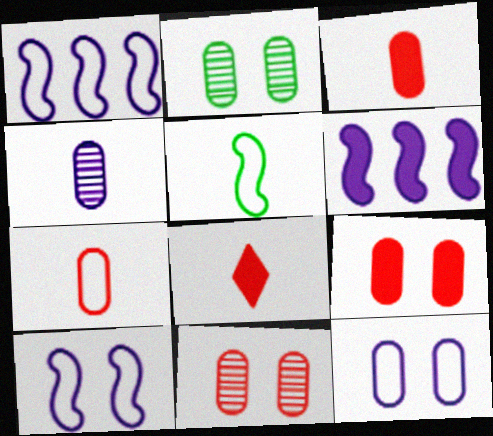[[1, 2, 8], 
[2, 9, 12], 
[4, 5, 8]]